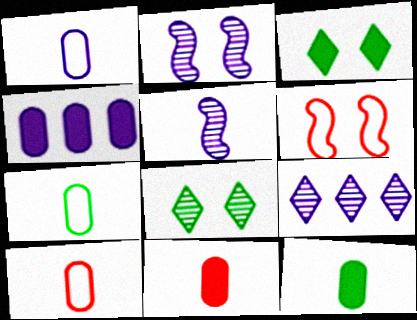[[1, 7, 10], 
[6, 9, 12]]